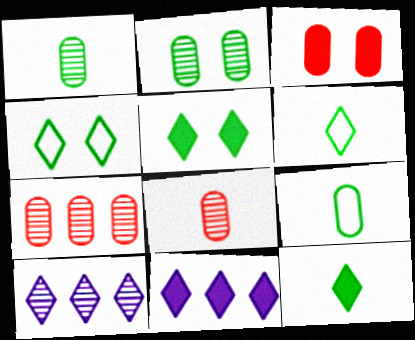[]